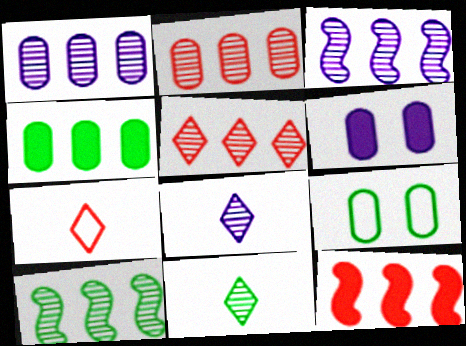[[1, 5, 10], 
[6, 7, 10], 
[8, 9, 12]]